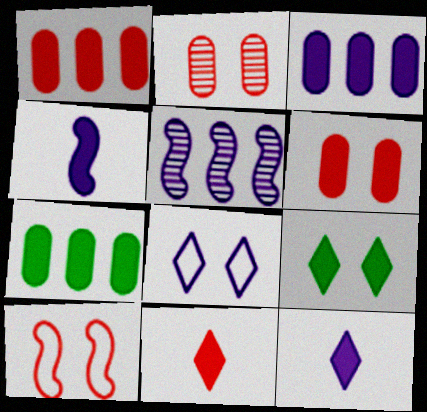[[1, 3, 7], 
[1, 4, 9]]